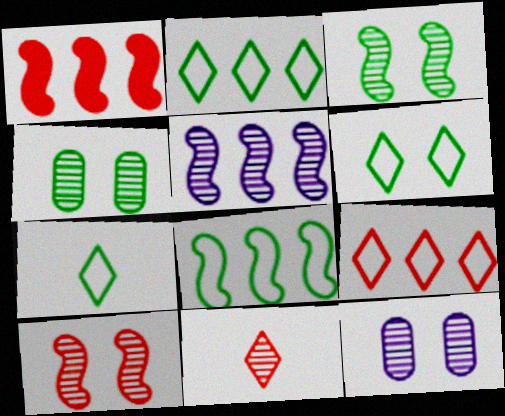[[1, 5, 8], 
[1, 7, 12], 
[2, 6, 7], 
[4, 5, 11]]